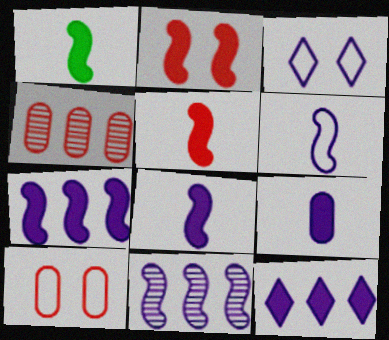[[1, 2, 7], 
[1, 3, 4], 
[1, 5, 8], 
[3, 9, 11]]